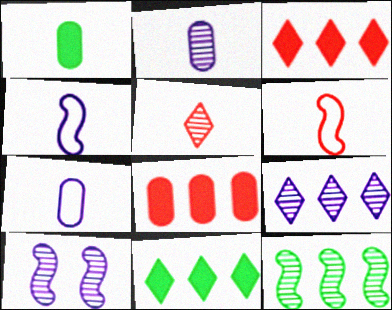[[1, 4, 5], 
[2, 9, 10]]